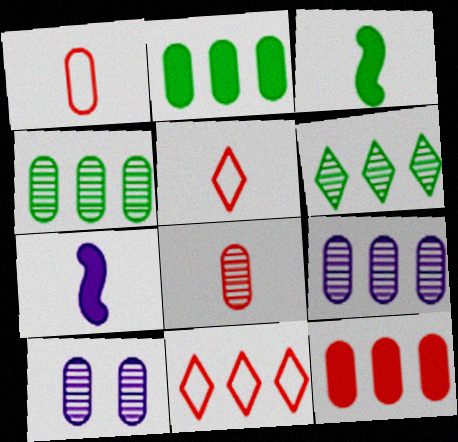[[1, 2, 10], 
[3, 10, 11], 
[4, 8, 10]]